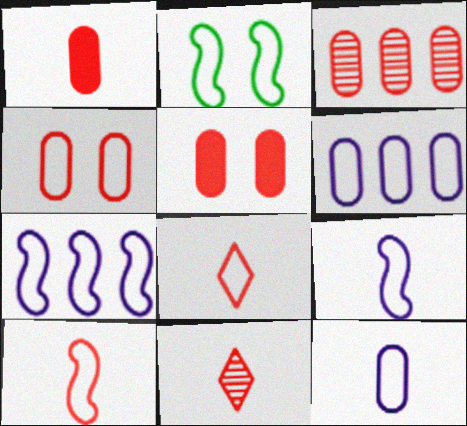[[1, 3, 4], 
[1, 10, 11], 
[2, 6, 8], 
[2, 7, 10]]